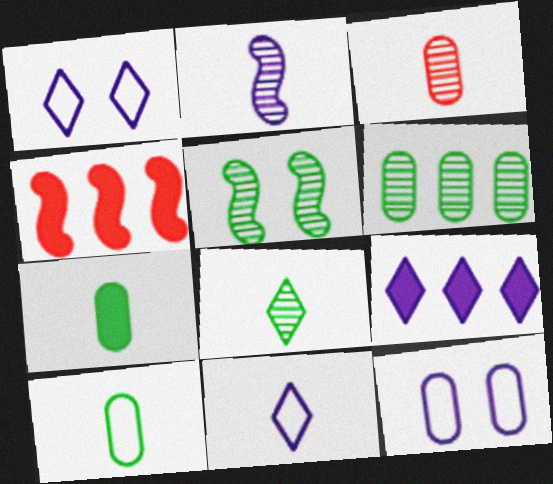[[2, 3, 8], 
[2, 9, 12], 
[4, 8, 12], 
[5, 6, 8]]